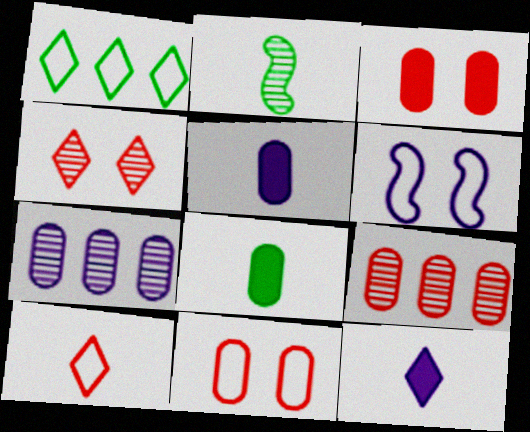[[1, 4, 12], 
[2, 4, 7], 
[2, 5, 10], 
[6, 7, 12], 
[7, 8, 11]]